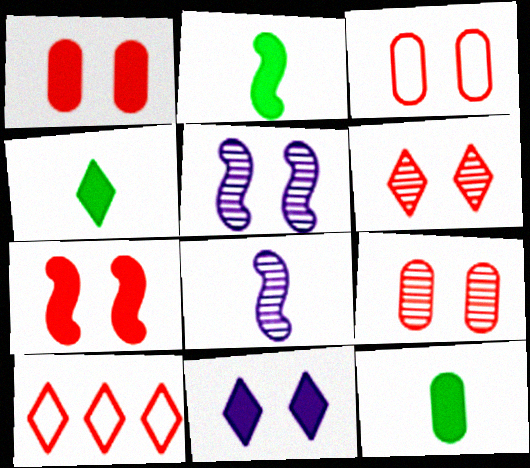[[1, 3, 9], 
[2, 4, 12], 
[3, 6, 7], 
[5, 10, 12]]